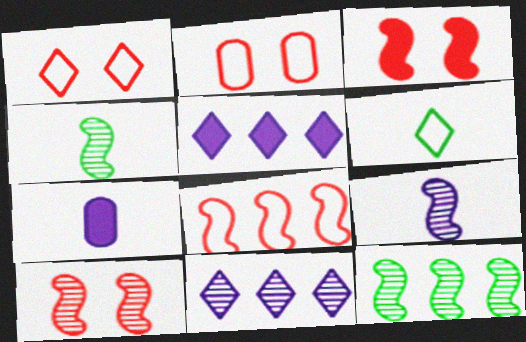[[1, 7, 12], 
[2, 4, 5], 
[9, 10, 12]]